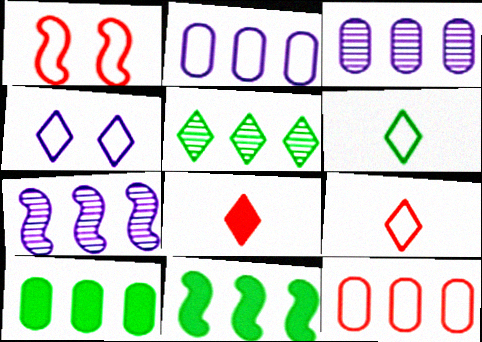[[1, 2, 6], 
[1, 9, 12], 
[3, 10, 12], 
[4, 5, 8]]